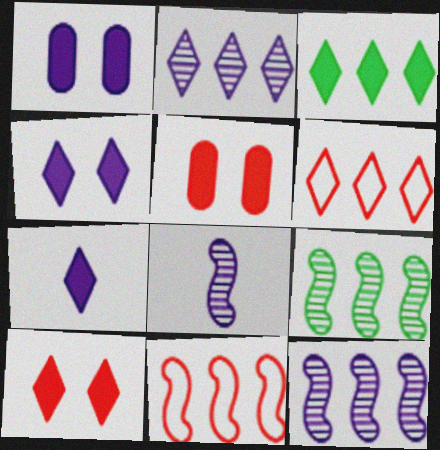[[2, 3, 6], 
[3, 7, 10]]